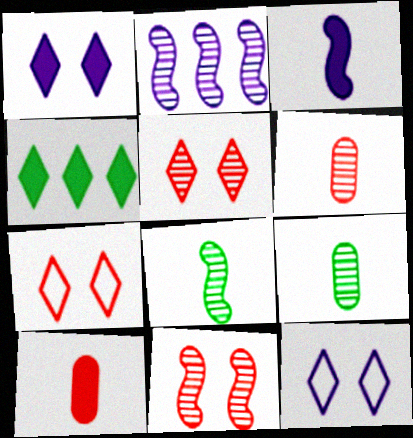[[2, 5, 9], 
[2, 8, 11]]